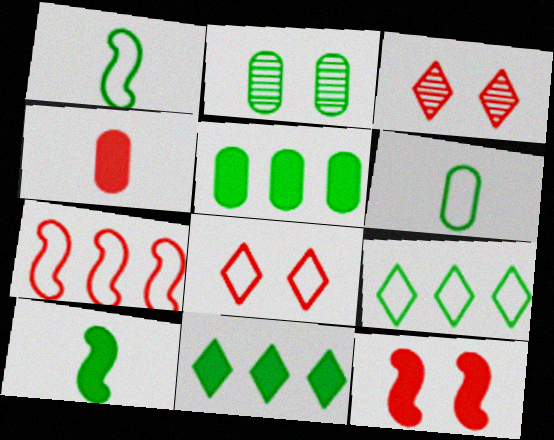[[1, 2, 11], 
[2, 5, 6], 
[2, 9, 10], 
[3, 4, 7]]